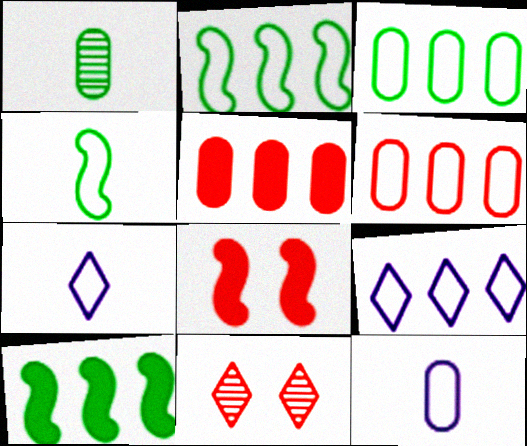[[1, 8, 9], 
[2, 6, 9], 
[10, 11, 12]]